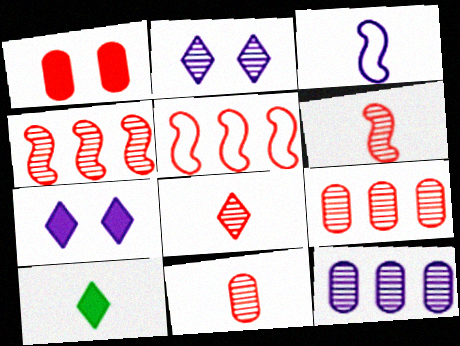[[1, 5, 8], 
[3, 7, 12], 
[3, 10, 11], 
[6, 8, 11]]